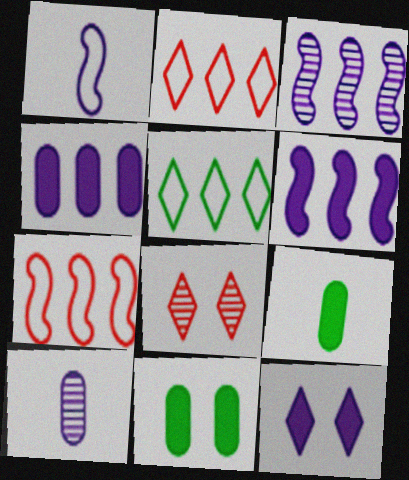[]